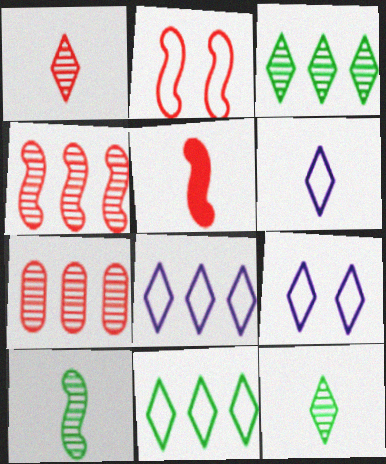[[2, 4, 5], 
[6, 8, 9]]